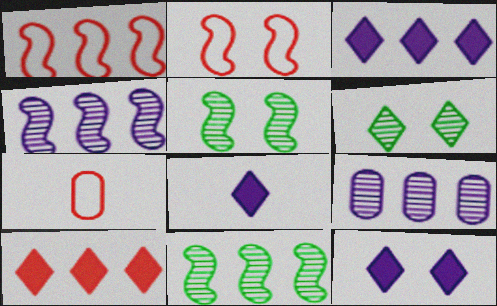[[3, 5, 7], 
[3, 8, 12], 
[7, 11, 12]]